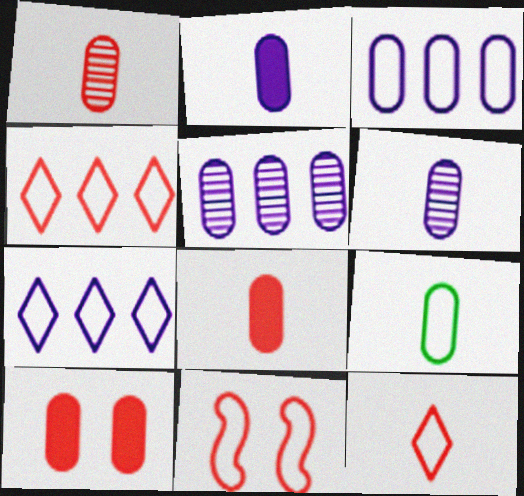[[1, 2, 9], 
[5, 9, 10], 
[6, 8, 9], 
[7, 9, 11]]